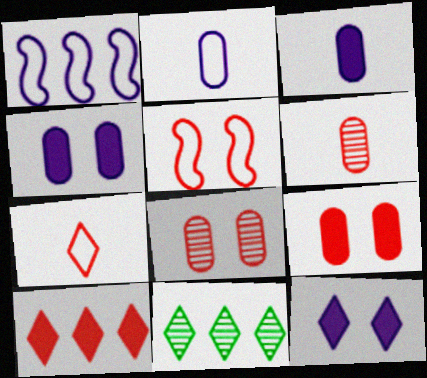[[3, 5, 11], 
[5, 6, 10], 
[7, 11, 12]]